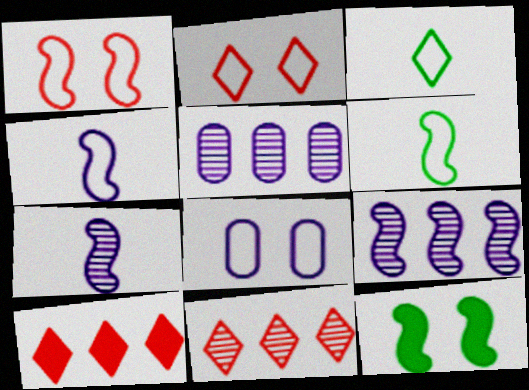[]